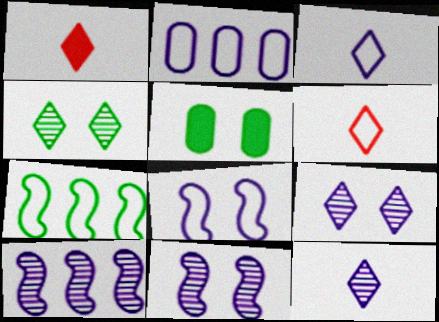[[2, 3, 8], 
[5, 6, 10]]